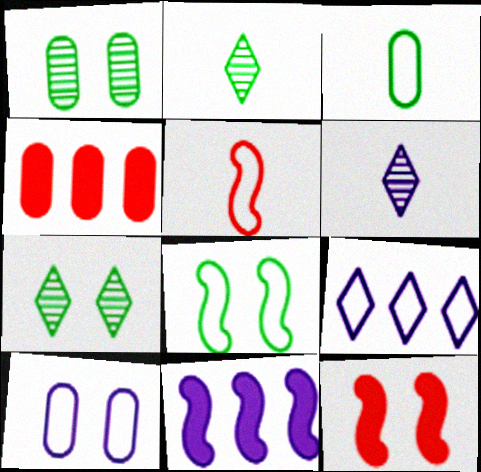[[4, 6, 8], 
[6, 10, 11], 
[7, 10, 12]]